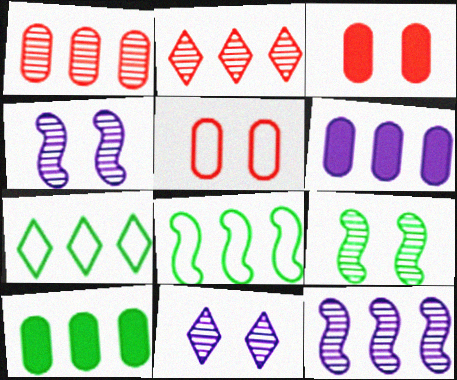[[2, 6, 8]]